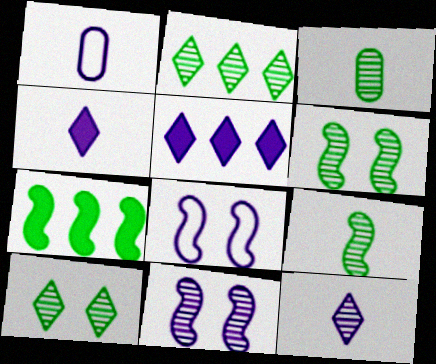[[1, 5, 11], 
[2, 3, 6]]